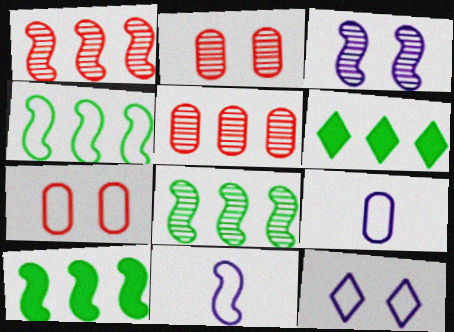[[2, 6, 11], 
[4, 8, 10]]